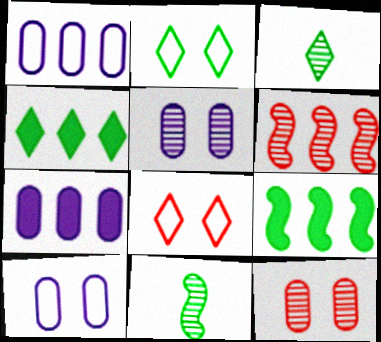[[1, 4, 6], 
[2, 3, 4], 
[3, 5, 6], 
[7, 8, 11]]